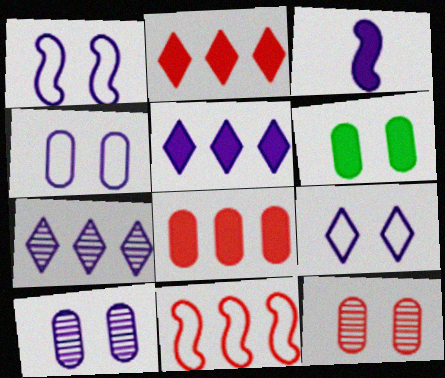[[1, 4, 9], 
[2, 3, 6], 
[3, 4, 7], 
[4, 6, 12]]